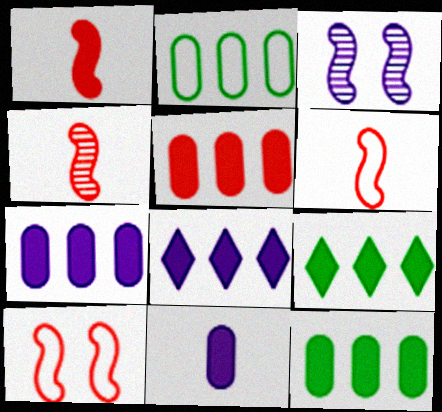[[1, 4, 6], 
[5, 7, 12]]